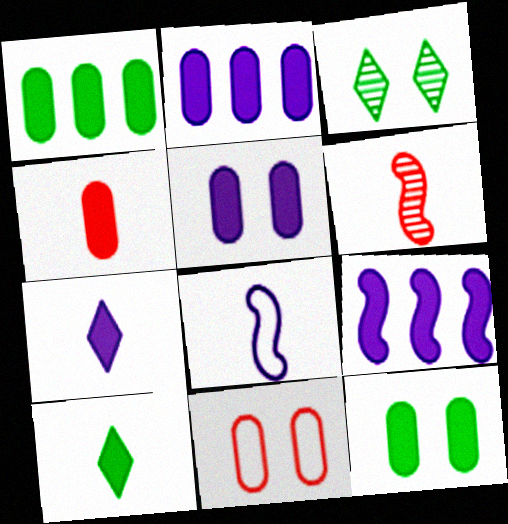[[1, 4, 5], 
[2, 4, 12], 
[5, 7, 9]]